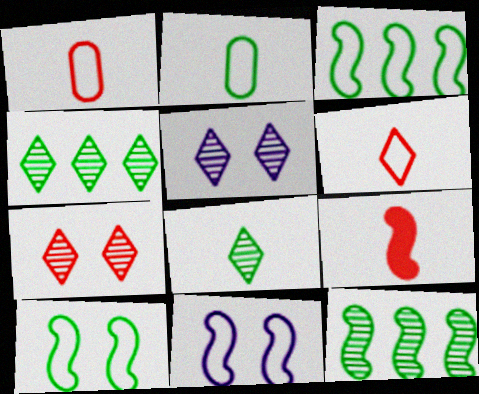[[9, 11, 12]]